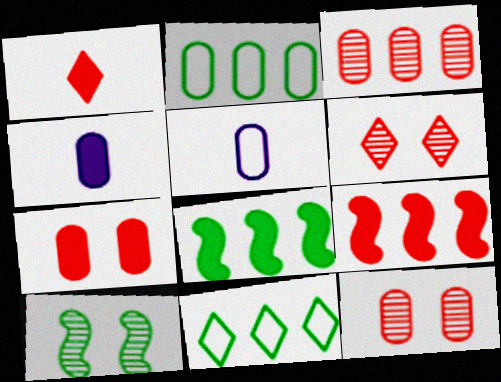[[1, 7, 9], 
[2, 4, 12], 
[5, 6, 8]]